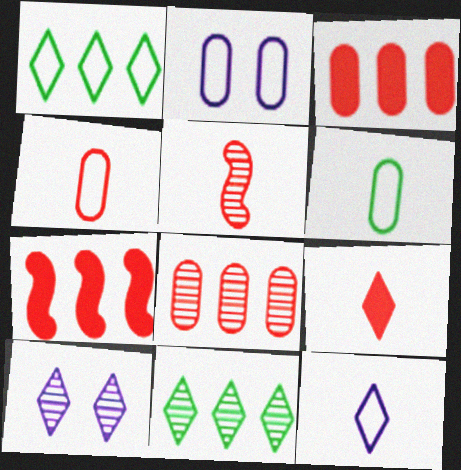[[1, 9, 10], 
[4, 5, 9], 
[6, 7, 10]]